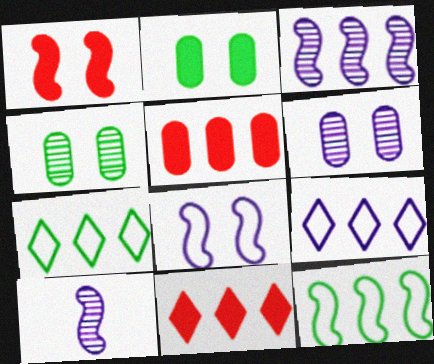[[1, 10, 12], 
[3, 5, 7]]